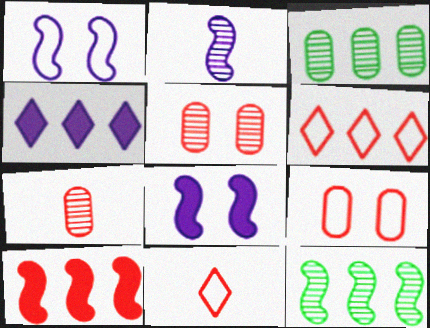[[3, 8, 11], 
[5, 10, 11]]